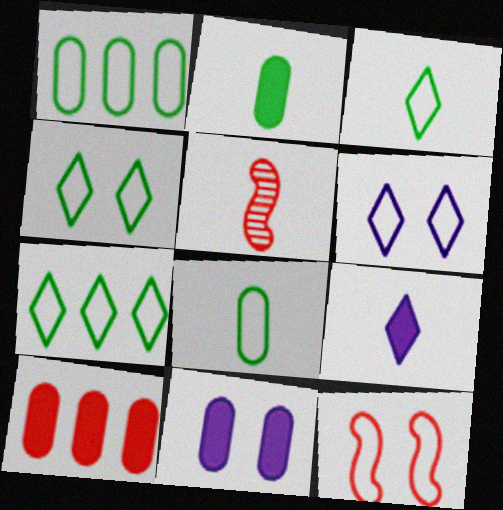[[2, 10, 11], 
[3, 4, 7], 
[5, 7, 11], 
[5, 8, 9]]